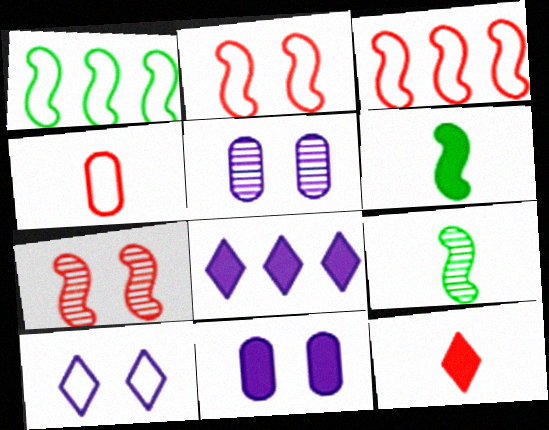[[1, 4, 10], 
[1, 5, 12]]